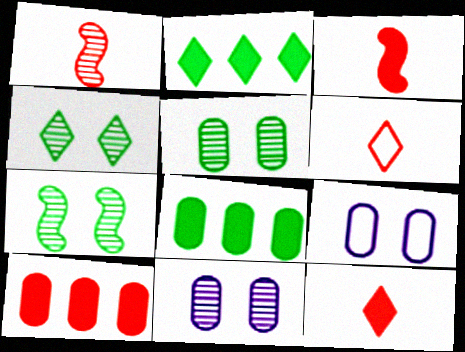[[1, 2, 9], 
[4, 5, 7]]